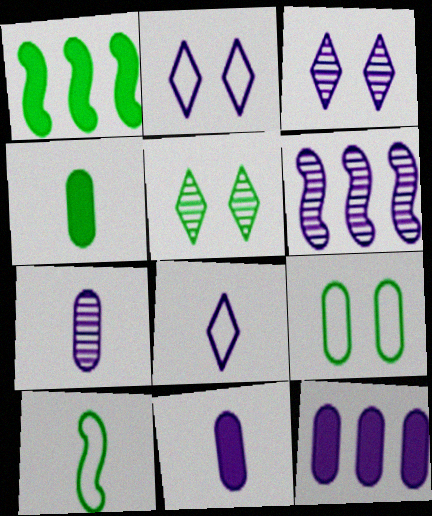[[2, 6, 11], 
[3, 6, 7]]